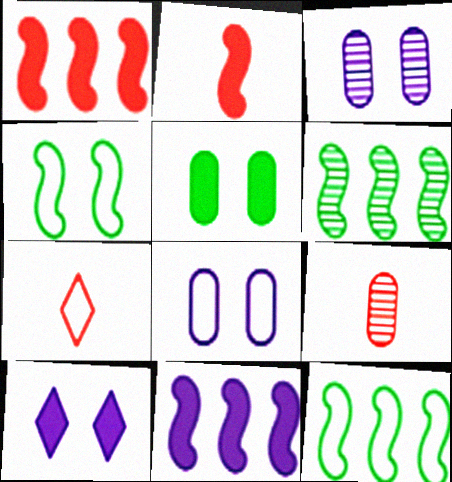[[2, 7, 9], 
[7, 8, 12], 
[9, 10, 12]]